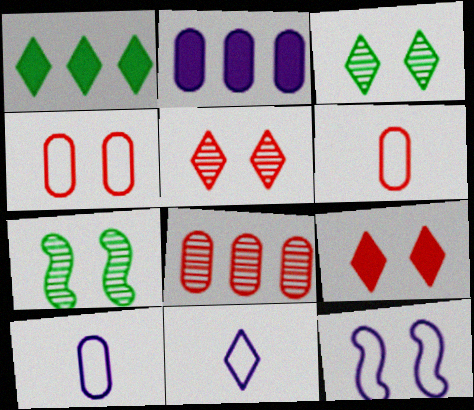[[1, 5, 11]]